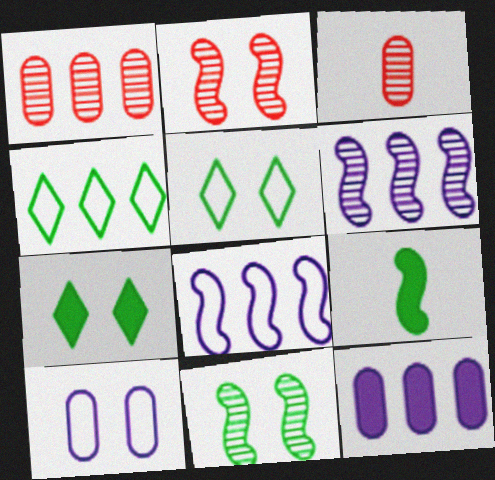[[2, 7, 10], 
[2, 8, 9], 
[3, 7, 8]]